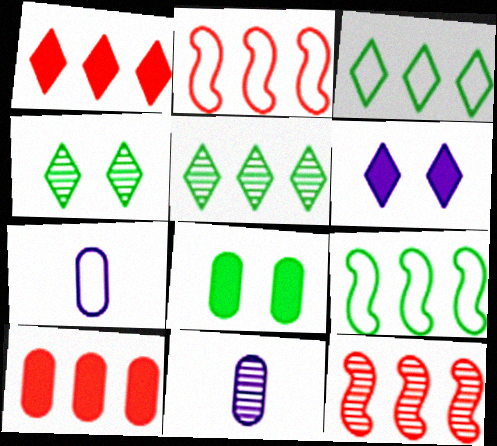[[4, 11, 12]]